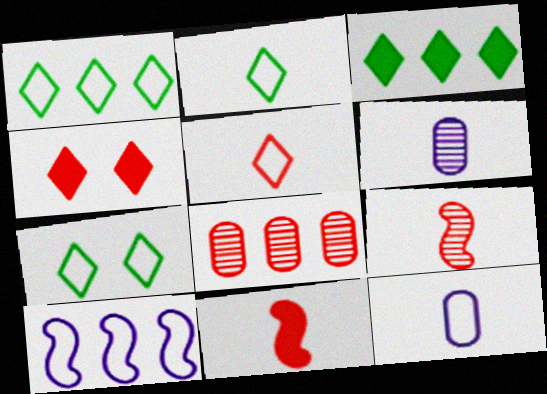[[1, 2, 7], 
[2, 6, 11], 
[3, 8, 10]]